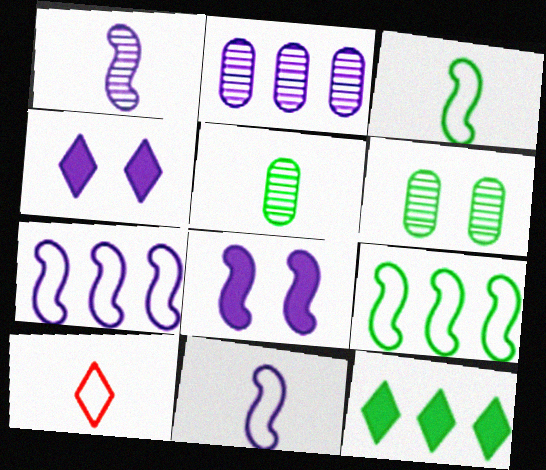[[1, 7, 8], 
[2, 4, 11], 
[3, 6, 12]]